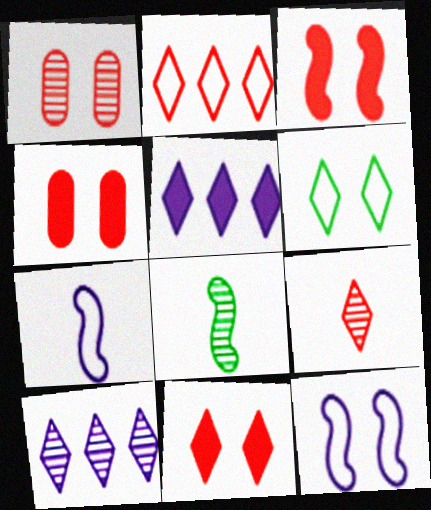[[1, 8, 10], 
[2, 9, 11], 
[3, 4, 11], 
[5, 6, 9]]